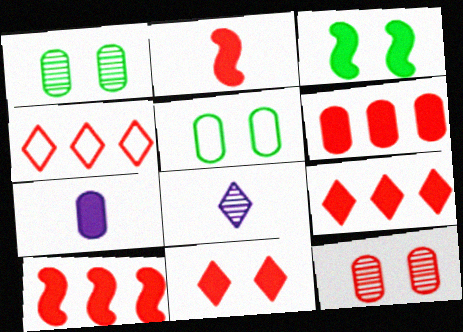[[2, 4, 12], 
[2, 6, 11], 
[3, 7, 9], 
[5, 8, 10], 
[6, 9, 10]]